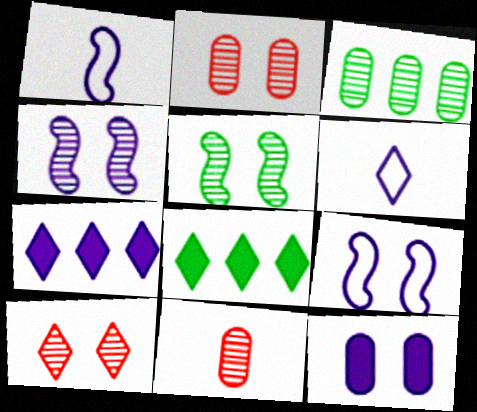[[1, 2, 8], 
[6, 8, 10], 
[8, 9, 11]]